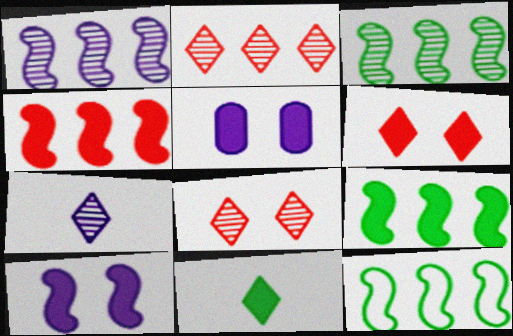[[1, 4, 12], 
[3, 9, 12], 
[4, 5, 11]]